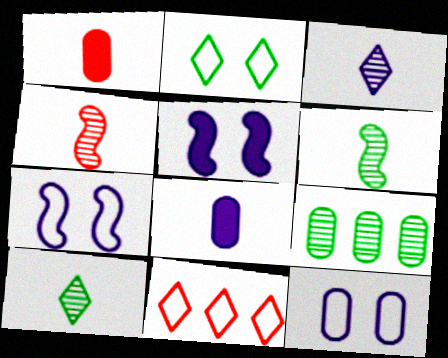[[1, 9, 12]]